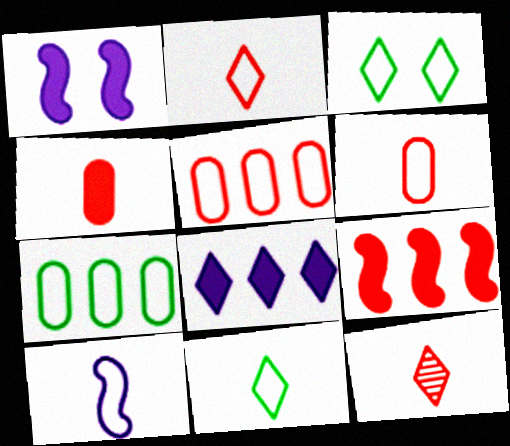[[1, 7, 12], 
[3, 5, 10], 
[3, 8, 12], 
[6, 10, 11]]